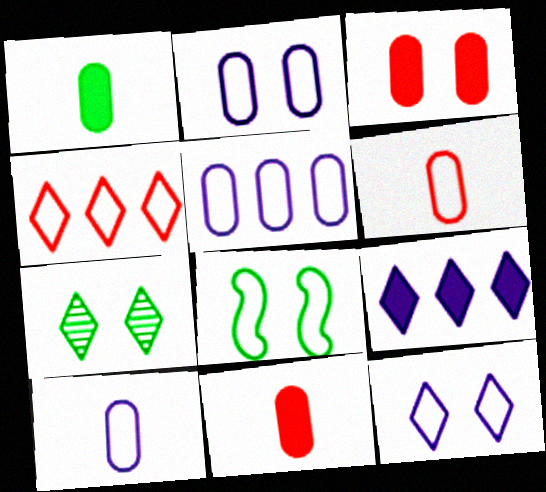[[2, 5, 10], 
[4, 8, 10]]